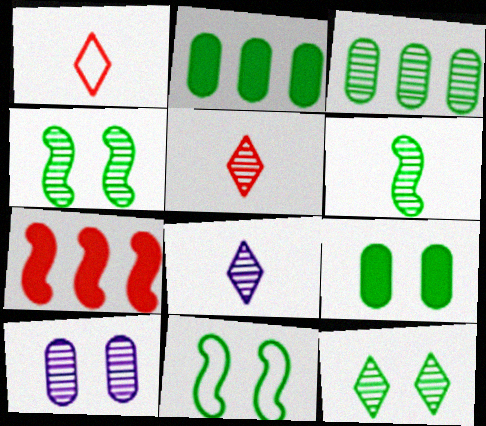[[3, 6, 12], 
[9, 11, 12]]